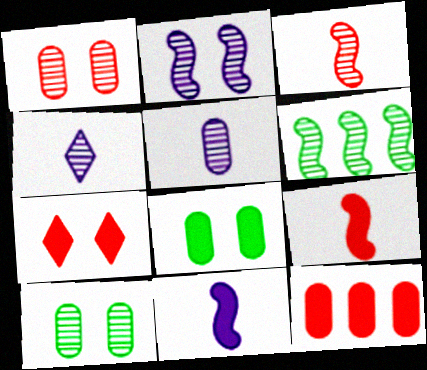[[1, 4, 6], 
[2, 3, 6], 
[7, 9, 12]]